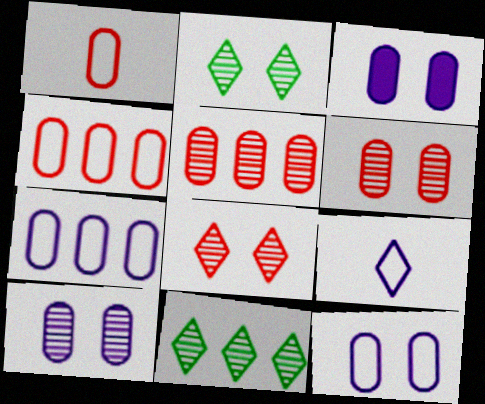[[3, 10, 12]]